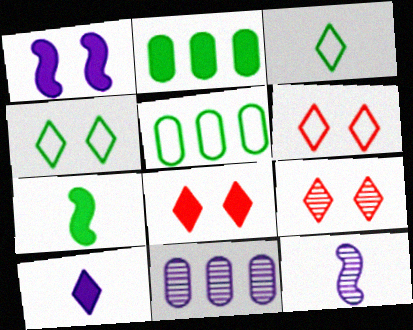[[2, 6, 12], 
[5, 8, 12], 
[6, 7, 11], 
[6, 8, 9]]